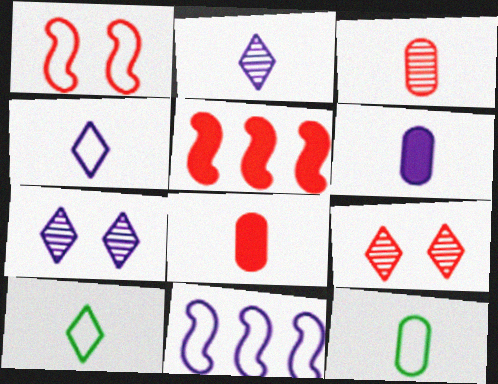[[3, 6, 12], 
[5, 7, 12], 
[6, 7, 11]]